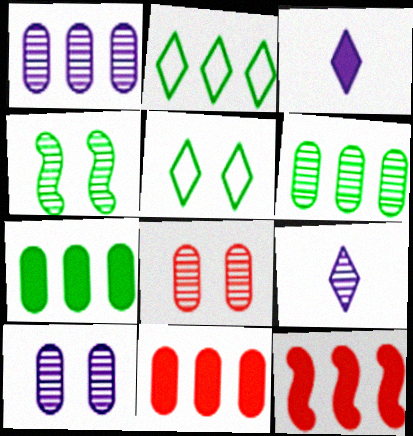[[1, 2, 12]]